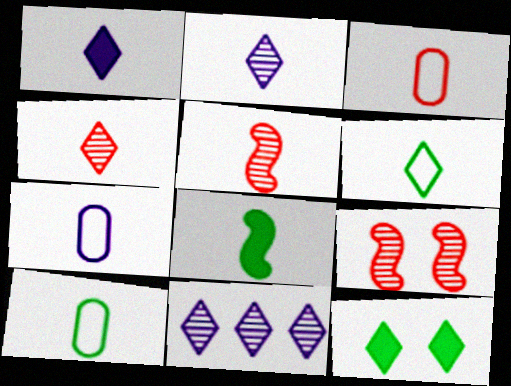[[1, 4, 6], 
[1, 5, 10], 
[2, 3, 8], 
[3, 7, 10], 
[4, 7, 8]]